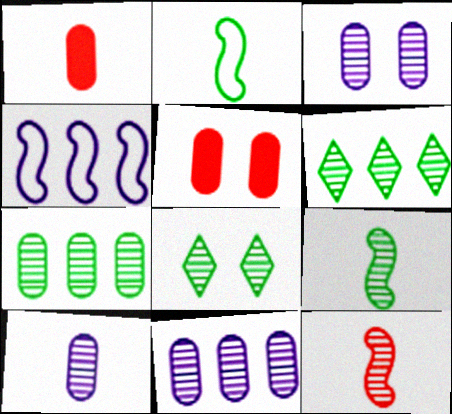[[1, 4, 8], 
[3, 6, 12], 
[3, 10, 11], 
[7, 8, 9], 
[8, 11, 12]]